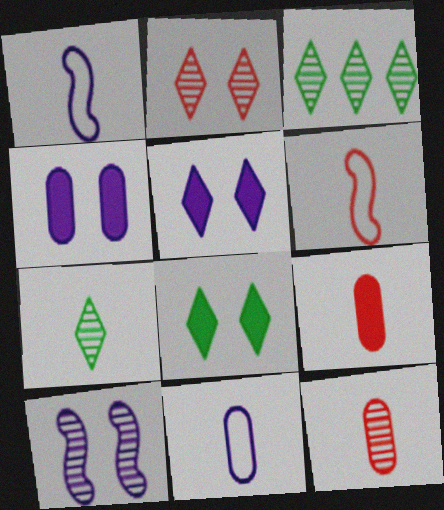[[1, 7, 9], 
[3, 4, 6], 
[3, 10, 12]]